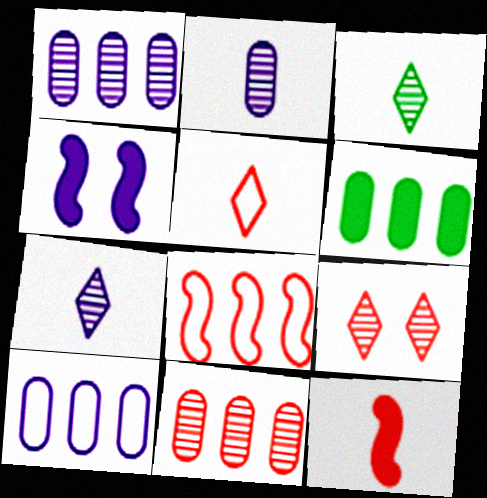[[4, 7, 10], 
[6, 10, 11]]